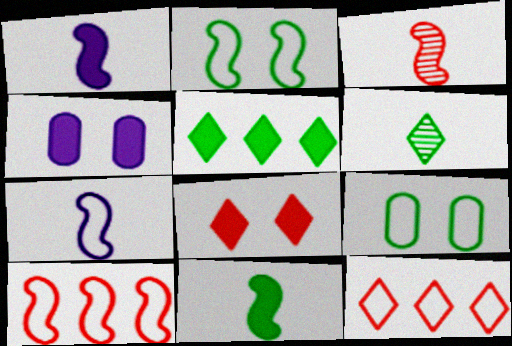[[2, 7, 10], 
[3, 7, 11], 
[4, 6, 10], 
[7, 9, 12]]